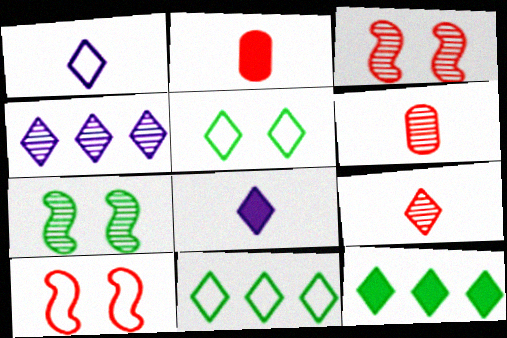[[4, 6, 7]]